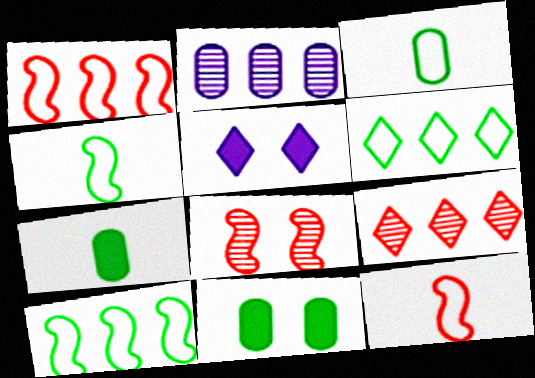[]